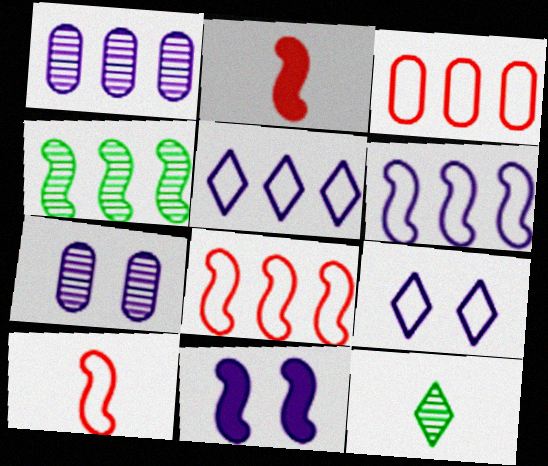[[3, 11, 12], 
[4, 10, 11], 
[7, 9, 11]]